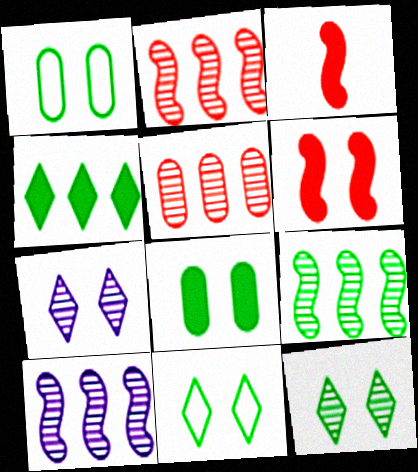[[1, 6, 7], 
[2, 9, 10]]